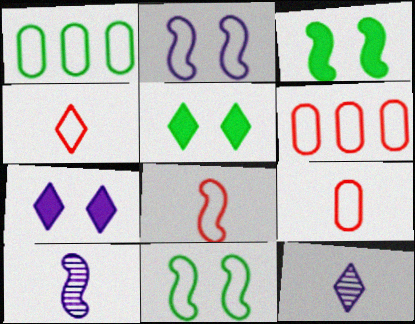[[1, 2, 4], 
[3, 6, 12], 
[4, 8, 9], 
[5, 6, 10]]